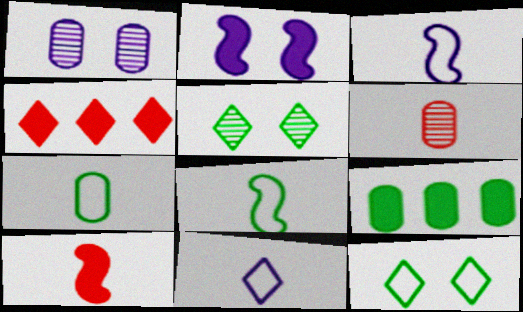[[1, 4, 8], 
[4, 5, 11], 
[5, 8, 9]]